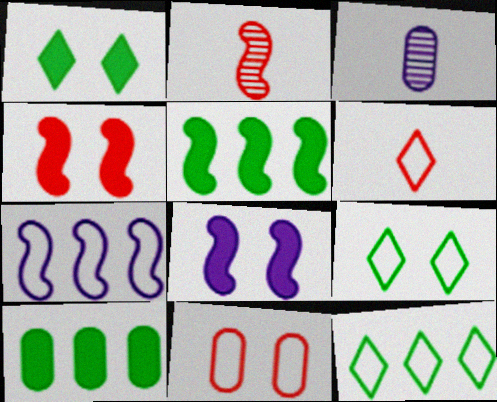[[3, 4, 12], 
[3, 10, 11]]